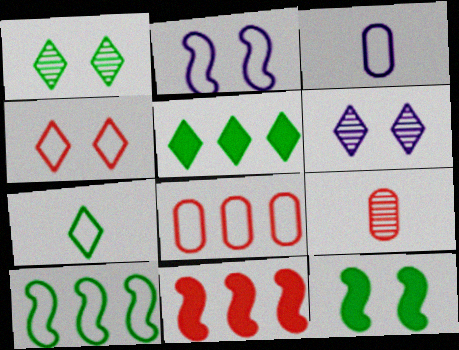[[1, 3, 11], 
[1, 5, 7], 
[2, 5, 9], 
[2, 7, 8], 
[3, 4, 10], 
[4, 9, 11]]